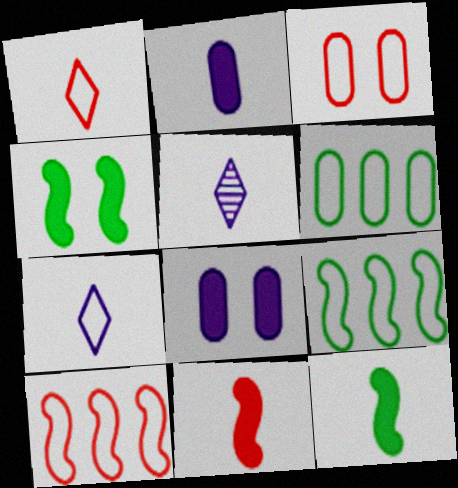[[1, 3, 10], 
[3, 7, 9]]